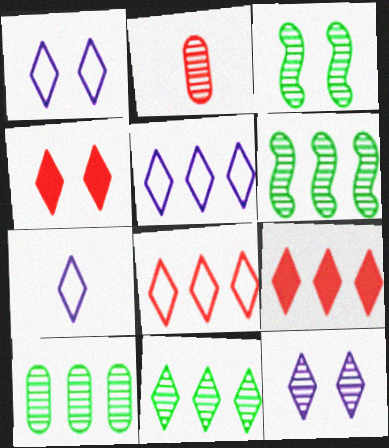[[1, 5, 7], 
[2, 6, 12], 
[4, 7, 11], 
[5, 9, 11], 
[6, 10, 11]]